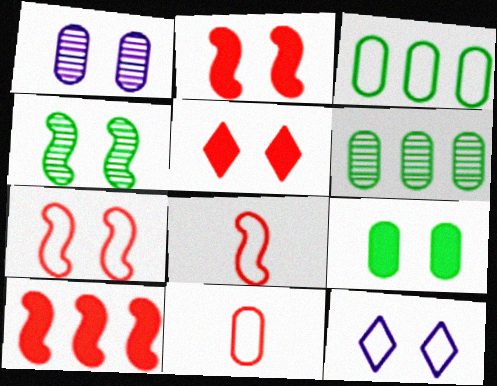[[3, 8, 12]]